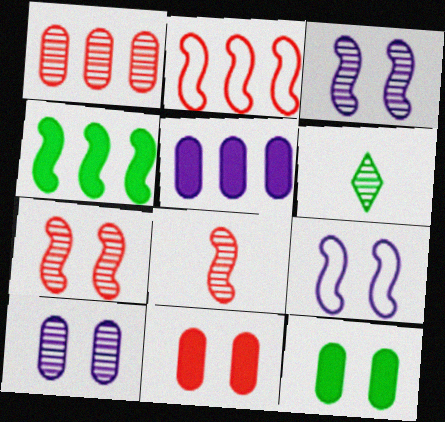[[1, 3, 6], 
[4, 8, 9]]